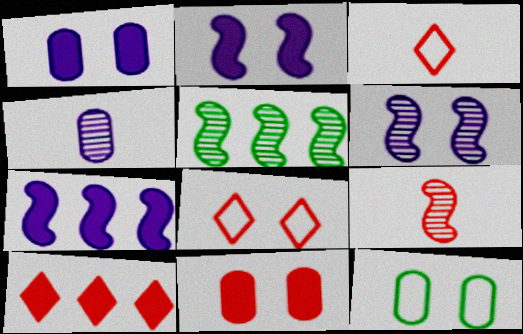[[1, 3, 5], 
[5, 6, 9]]